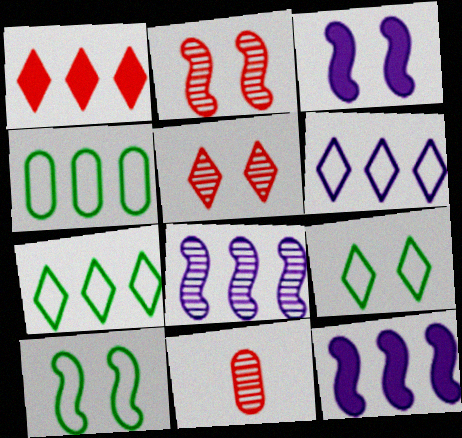[[1, 4, 8], 
[2, 3, 10], 
[3, 7, 11], 
[9, 11, 12]]